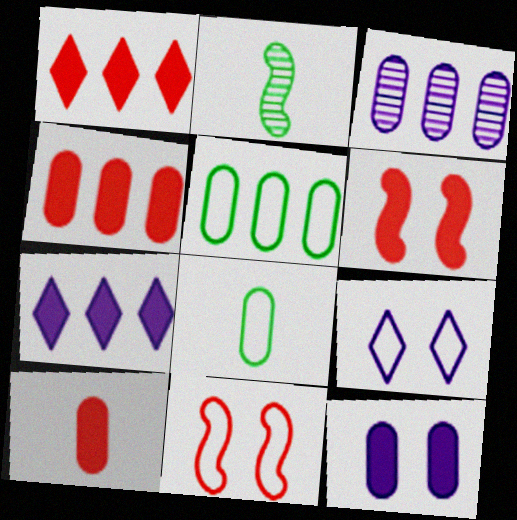[[1, 6, 10], 
[2, 4, 9], 
[3, 4, 5]]